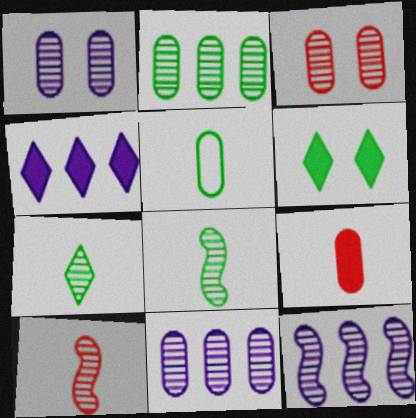[[3, 7, 12]]